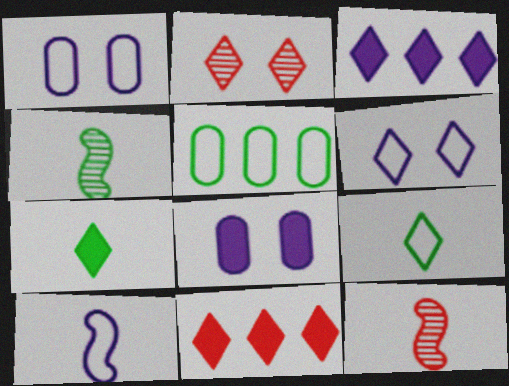[[1, 4, 11], 
[2, 3, 9]]